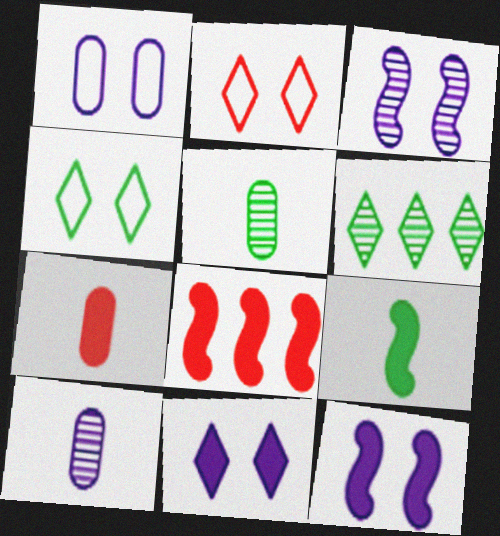[[1, 3, 11], 
[4, 8, 10], 
[8, 9, 12]]